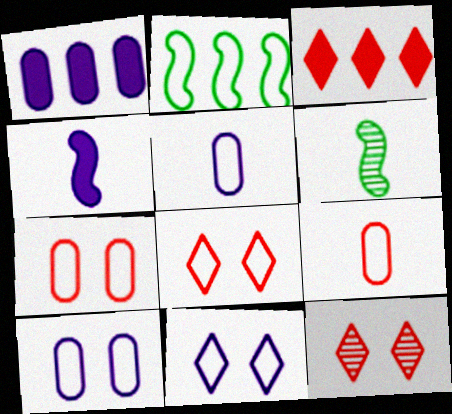[[1, 6, 8], 
[2, 5, 8], 
[2, 9, 11], 
[3, 6, 10]]